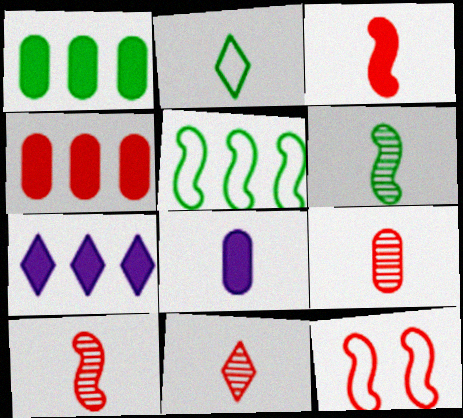[[2, 8, 10], 
[4, 11, 12], 
[9, 10, 11]]